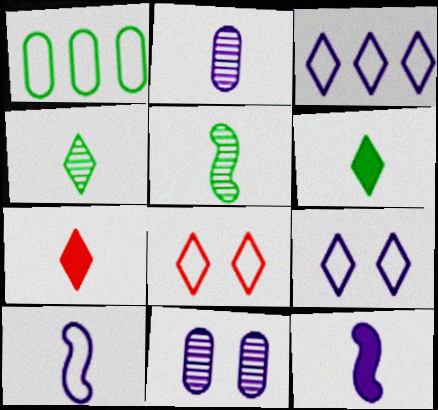[[1, 8, 10], 
[3, 11, 12]]